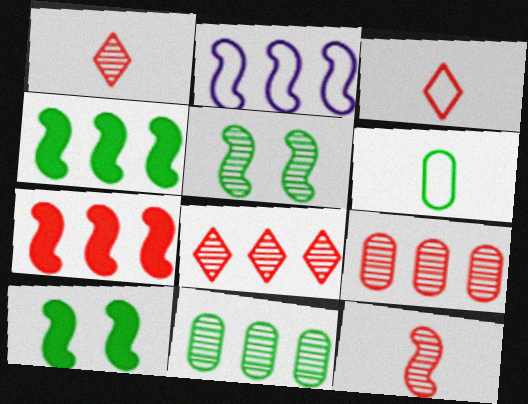[[2, 10, 12]]